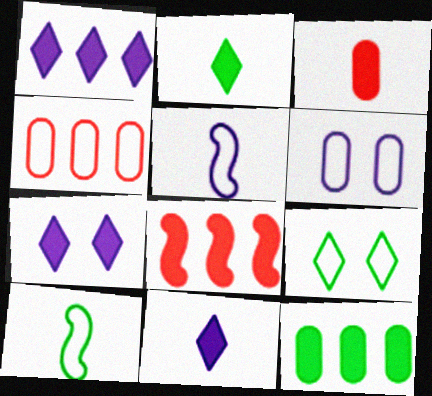[[1, 7, 11], 
[1, 8, 12], 
[4, 5, 9]]